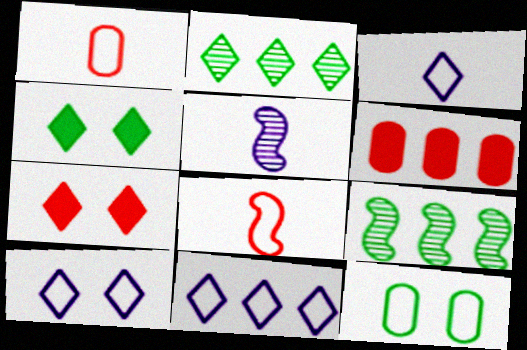[[2, 3, 7], 
[3, 10, 11], 
[6, 9, 11], 
[8, 11, 12]]